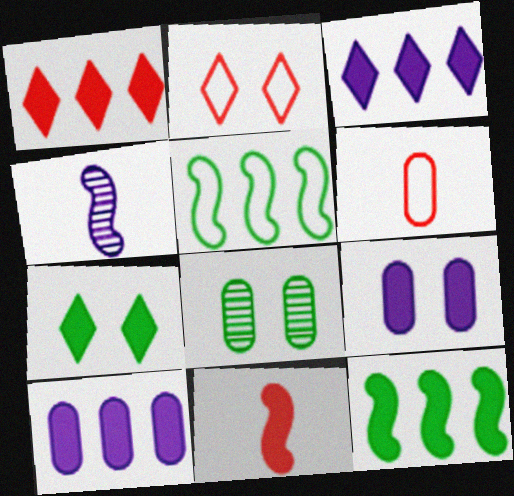[[1, 10, 12], 
[6, 8, 10], 
[7, 10, 11]]